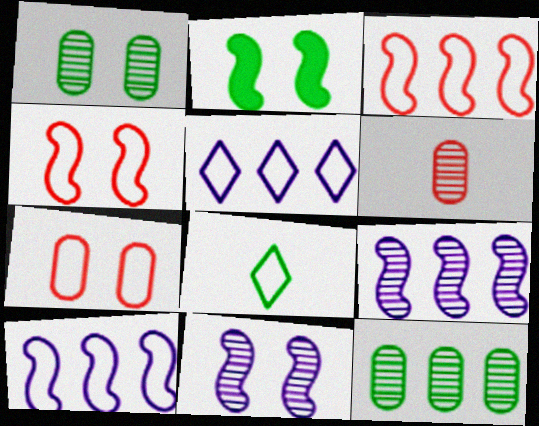[[2, 4, 11], 
[2, 5, 6], 
[2, 8, 12], 
[7, 8, 10]]